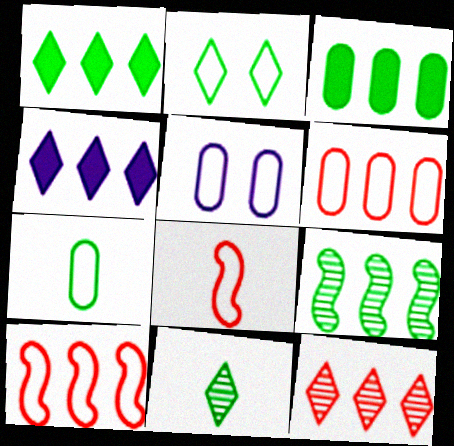[[1, 2, 11], 
[4, 6, 9], 
[5, 6, 7]]